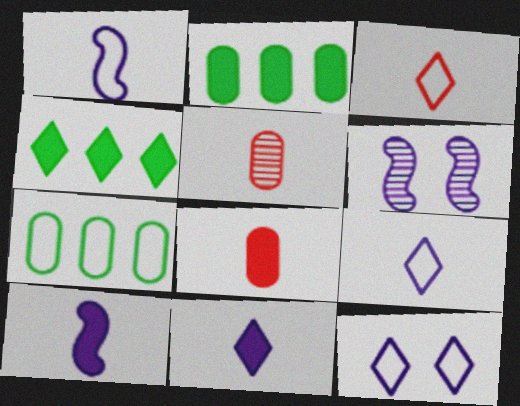[[2, 3, 6]]